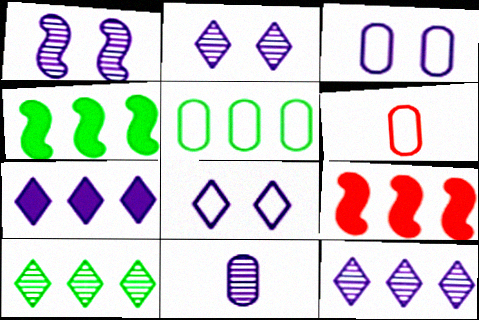[[1, 11, 12], 
[2, 4, 6], 
[3, 5, 6], 
[4, 5, 10], 
[5, 9, 12]]